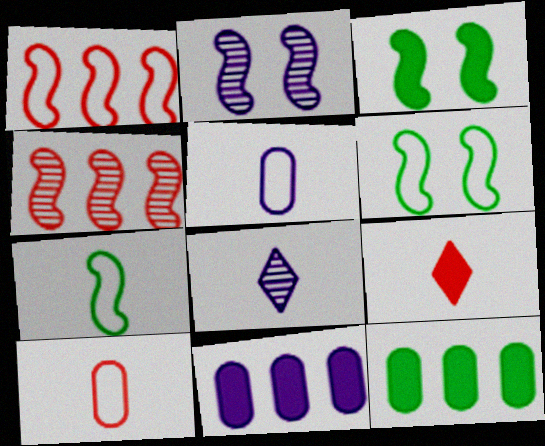[[3, 9, 11]]